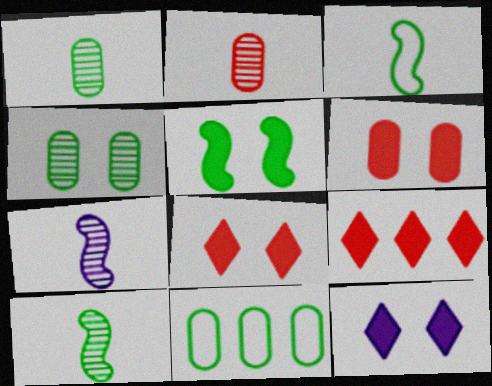[[5, 6, 12], 
[7, 8, 11]]